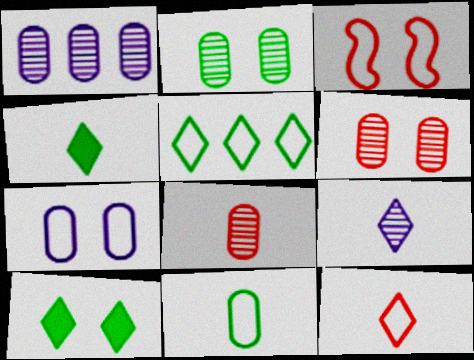[[1, 2, 8], 
[1, 3, 4], 
[4, 9, 12]]